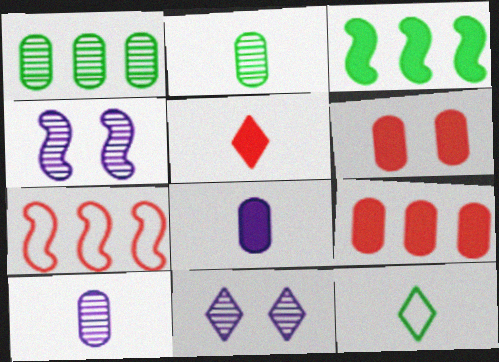[[4, 9, 12]]